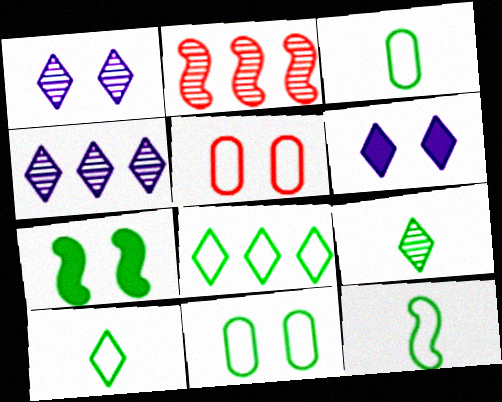[[1, 5, 7], 
[2, 3, 6], 
[3, 10, 12], 
[8, 11, 12]]